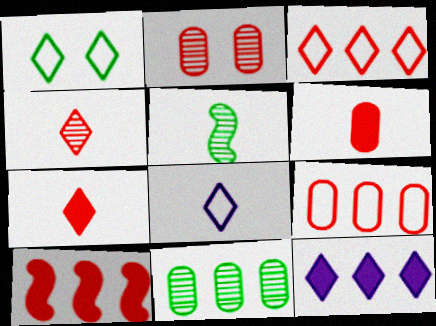[[1, 3, 8], 
[1, 4, 12], 
[2, 6, 9], 
[5, 6, 8]]